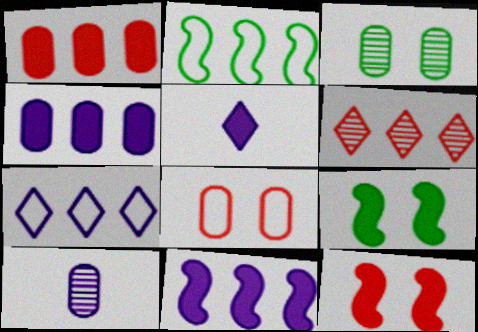[[1, 5, 9], 
[2, 4, 6]]